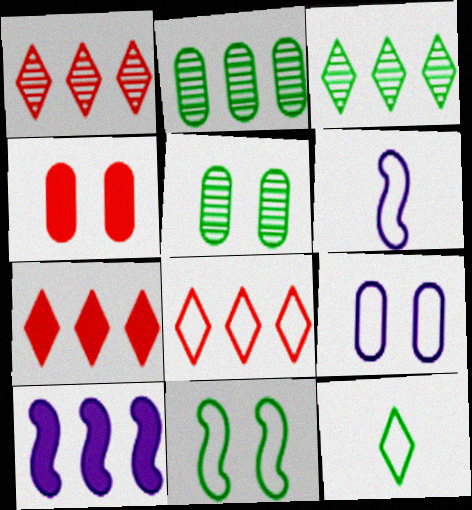[[1, 7, 8], 
[2, 8, 10], 
[3, 4, 6], 
[4, 5, 9], 
[5, 6, 7]]